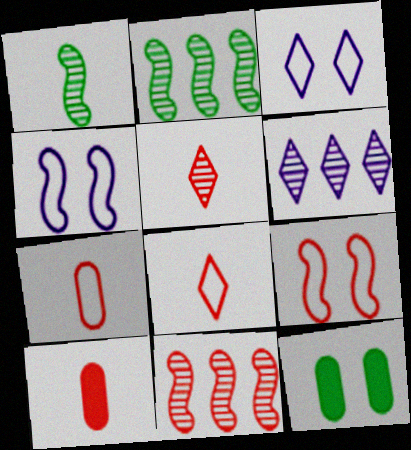[[2, 3, 10]]